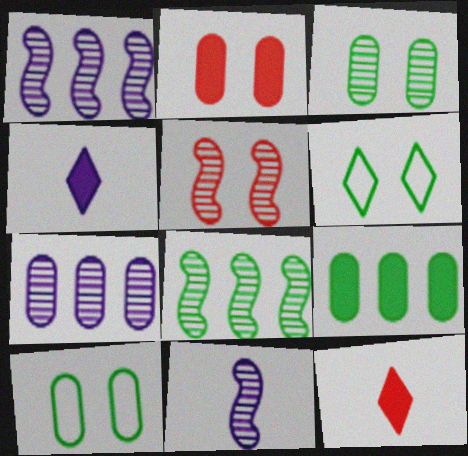[[1, 10, 12], 
[5, 8, 11]]